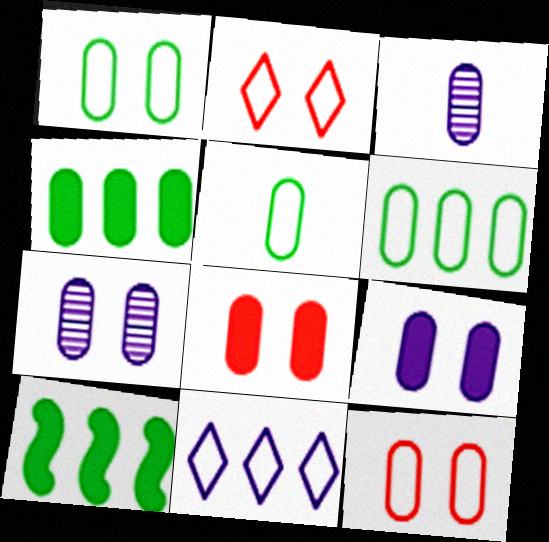[[1, 5, 6], 
[1, 7, 8], 
[2, 3, 10], 
[3, 4, 12], 
[3, 6, 8]]